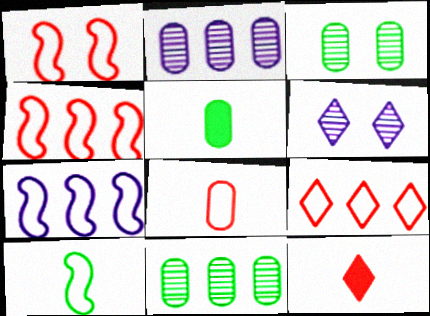[[1, 7, 10], 
[1, 8, 9], 
[3, 7, 12], 
[4, 5, 6]]